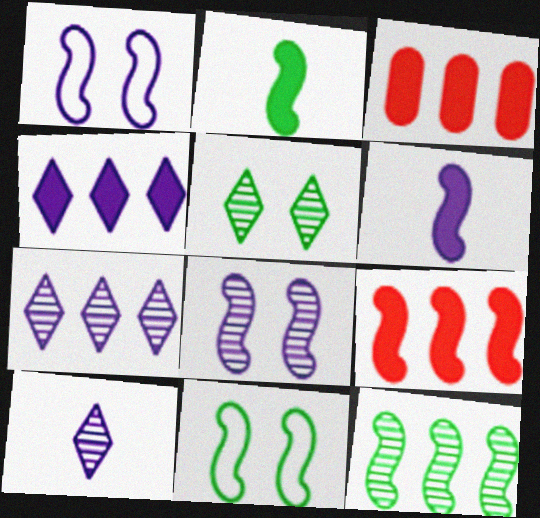[[2, 11, 12], 
[3, 10, 11]]